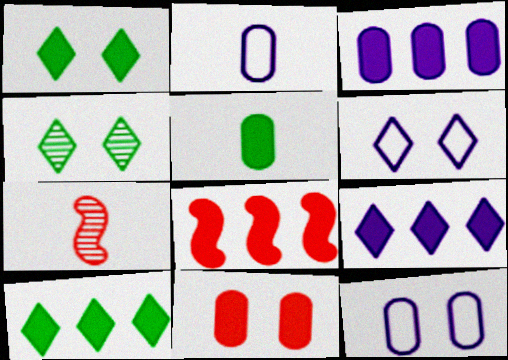[[2, 4, 8], 
[3, 5, 11], 
[3, 8, 10], 
[7, 10, 12]]